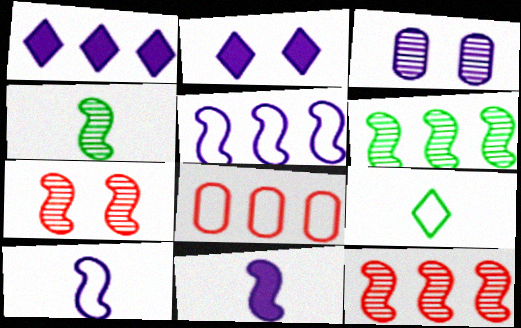[[1, 3, 10], 
[1, 6, 8], 
[2, 4, 8]]